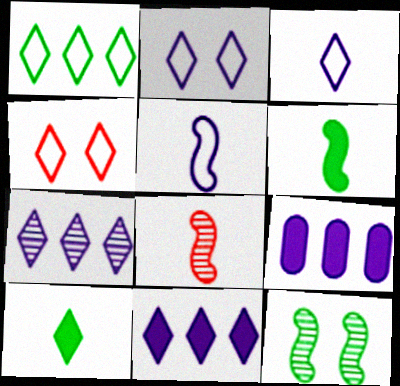[[1, 3, 4], 
[4, 7, 10], 
[5, 6, 8]]